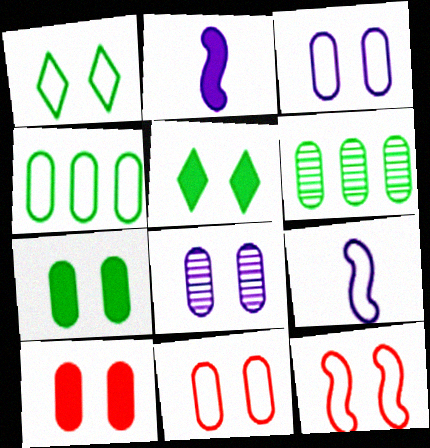[[1, 3, 12], 
[5, 8, 12], 
[7, 8, 11]]